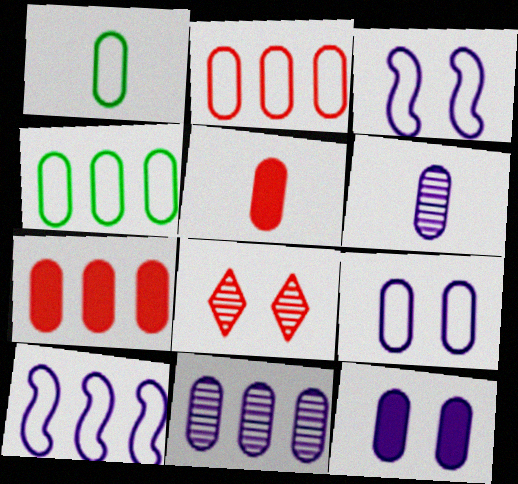[[1, 2, 9], 
[1, 5, 6], 
[4, 7, 11]]